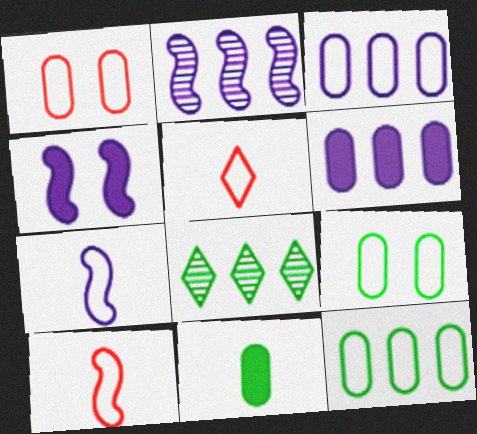[[2, 4, 7]]